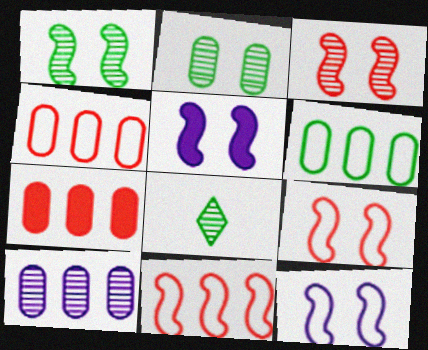[[1, 5, 9], 
[3, 8, 10], 
[4, 5, 8], 
[6, 7, 10], 
[7, 8, 12]]